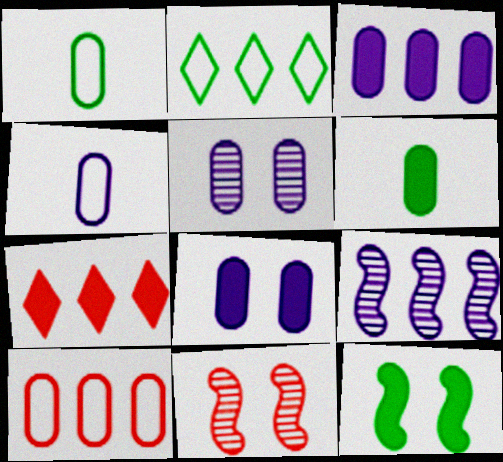[[3, 4, 5], 
[5, 6, 10]]